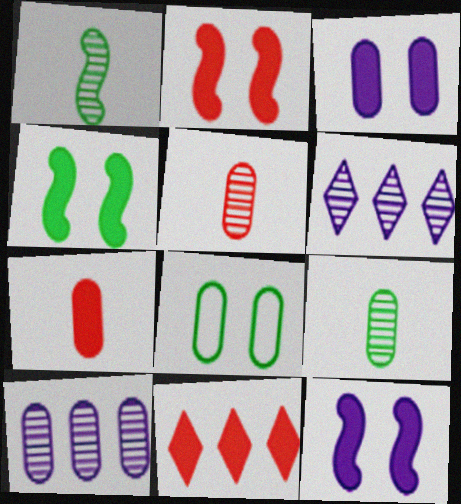[[2, 4, 12], 
[2, 7, 11], 
[7, 8, 10]]